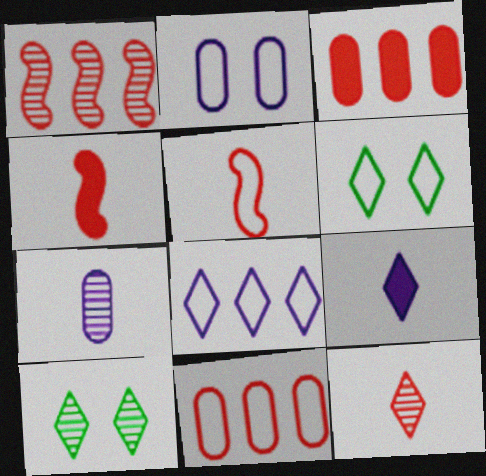[[1, 7, 10]]